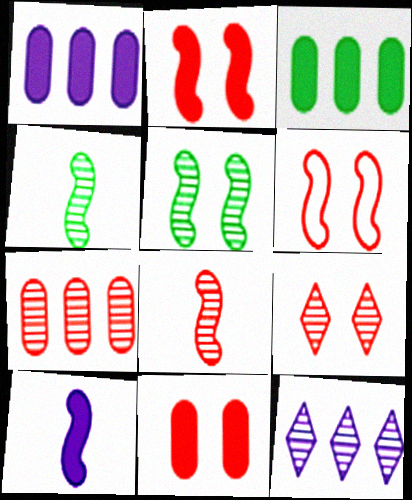[[6, 9, 11], 
[7, 8, 9]]